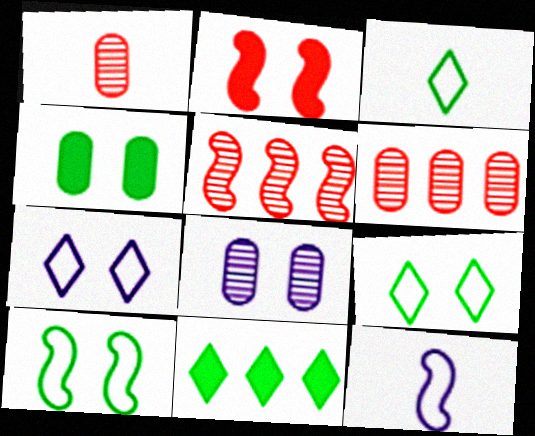[[2, 8, 9]]